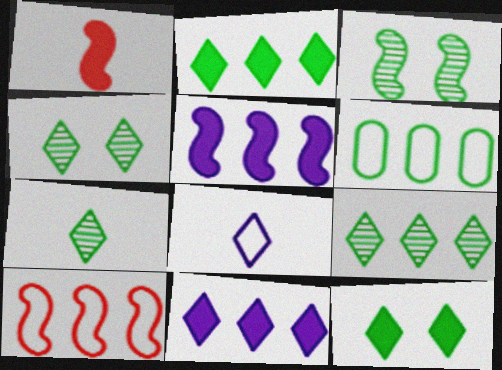[[4, 7, 9]]